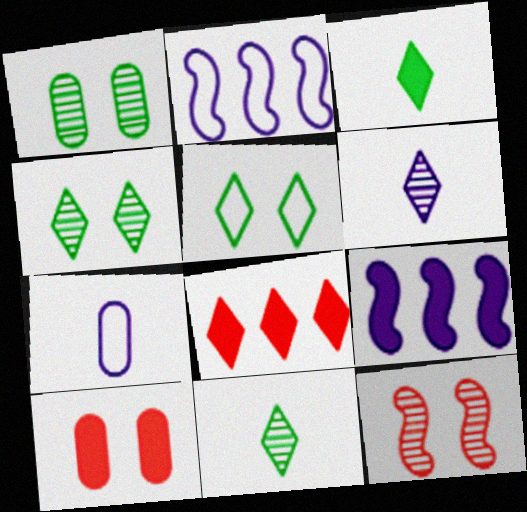[[2, 10, 11], 
[3, 9, 10], 
[5, 6, 8]]